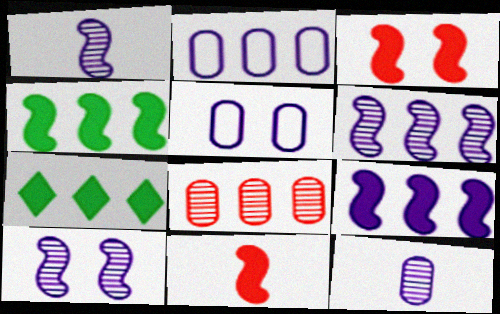[[1, 6, 10]]